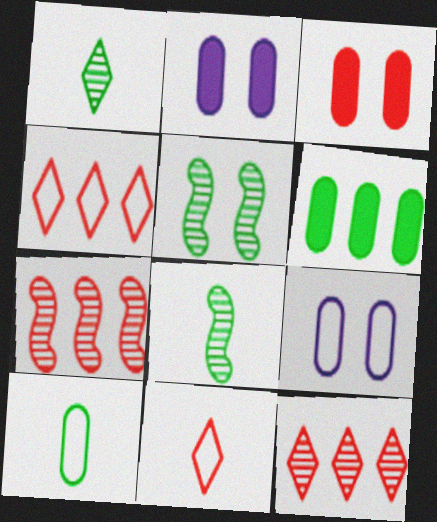[[2, 4, 8], 
[3, 7, 11]]